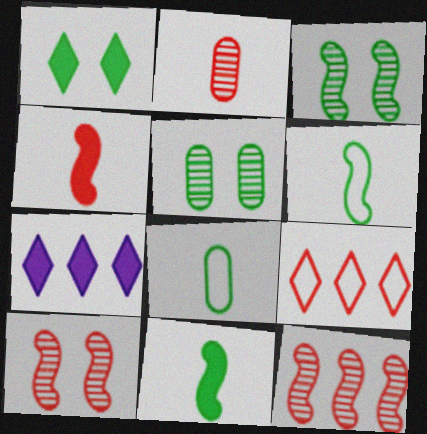[[7, 8, 10]]